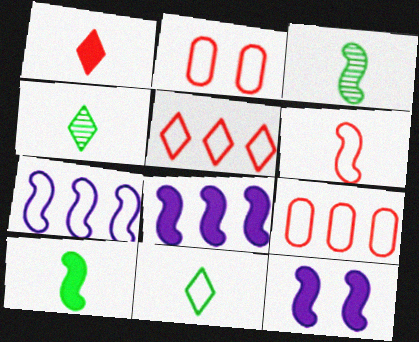[[2, 4, 8], 
[2, 5, 6], 
[2, 7, 11], 
[4, 9, 12]]